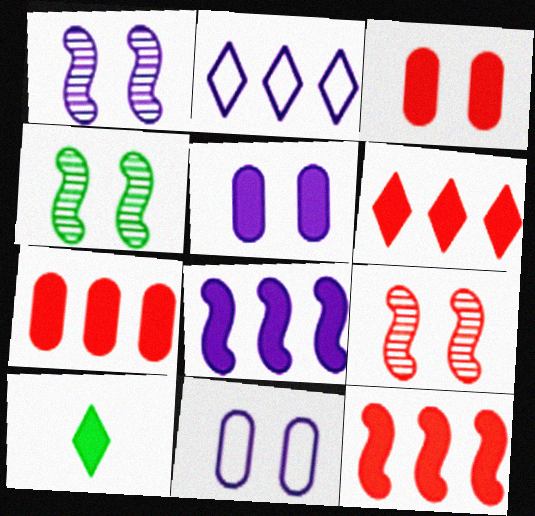[[1, 4, 9], 
[3, 8, 10], 
[5, 10, 12], 
[6, 7, 12]]